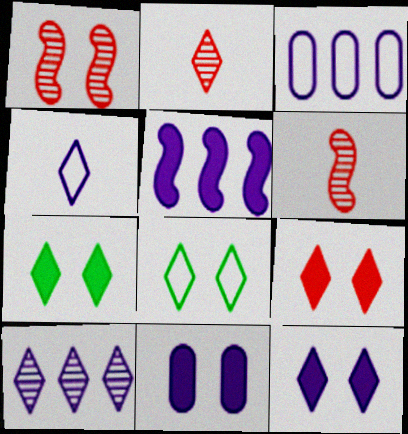[[1, 8, 11], 
[3, 5, 10], 
[3, 6, 7], 
[4, 10, 12], 
[7, 9, 12]]